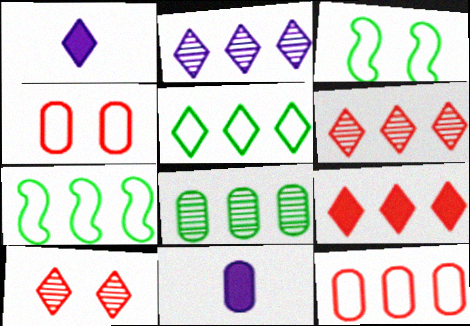[[1, 5, 10], 
[2, 5, 9], 
[3, 6, 11], 
[4, 8, 11], 
[7, 10, 11]]